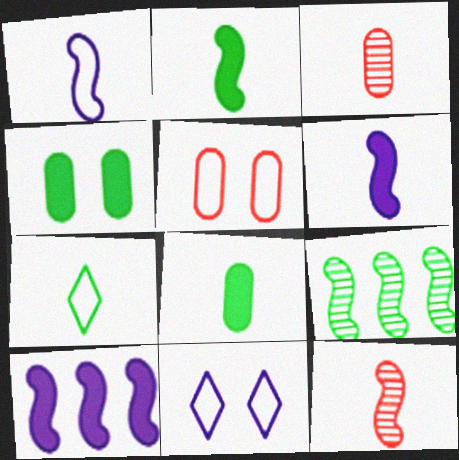[[1, 2, 12], 
[3, 6, 7], 
[4, 7, 9]]